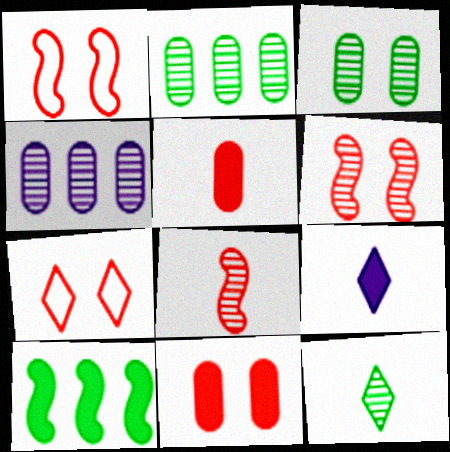[[1, 2, 9], 
[4, 6, 12], 
[6, 7, 11], 
[9, 10, 11]]